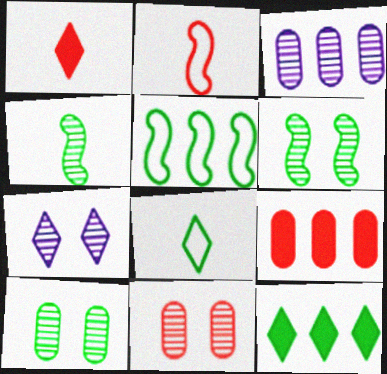[[6, 7, 11]]